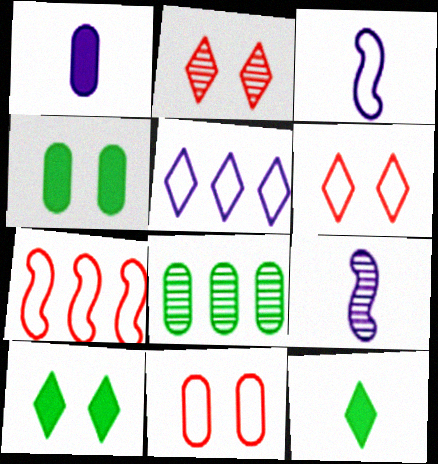[[1, 8, 11], 
[2, 5, 12], 
[2, 8, 9]]